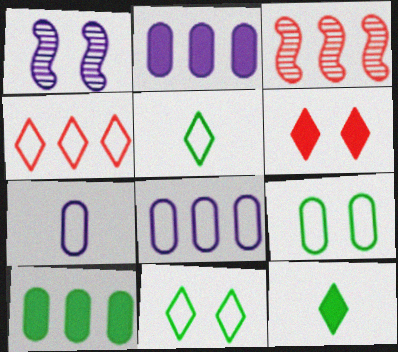[[1, 6, 9]]